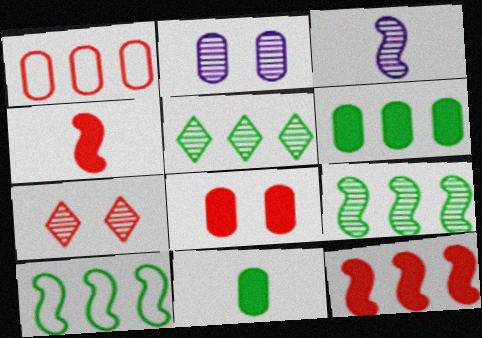[[1, 2, 11], 
[1, 4, 7], 
[5, 6, 10]]